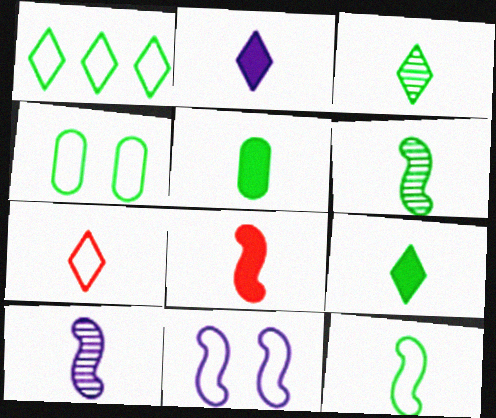[[1, 4, 12], 
[2, 3, 7], 
[2, 5, 8], 
[3, 5, 12], 
[5, 7, 10], 
[8, 10, 12]]